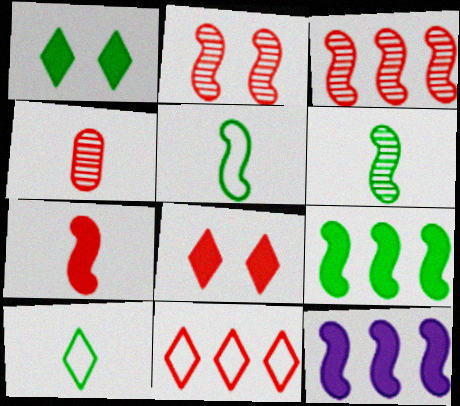[[2, 5, 12]]